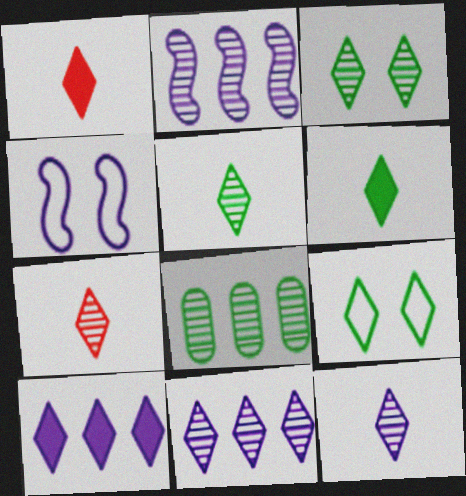[[1, 4, 8], 
[1, 9, 11], 
[3, 7, 11], 
[5, 7, 12], 
[7, 9, 10]]